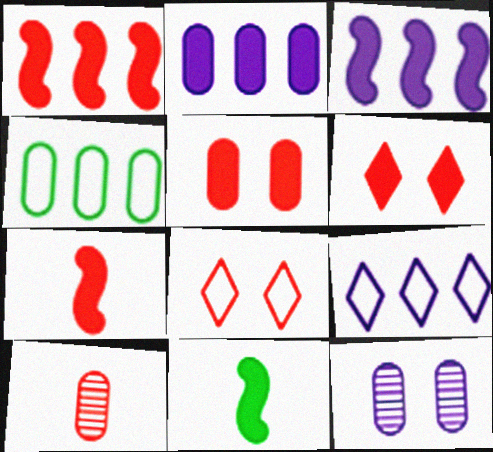[[1, 8, 10], 
[2, 6, 11]]